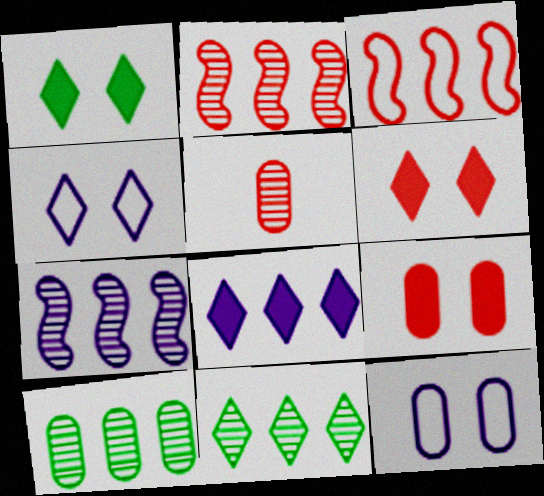[[3, 5, 6], 
[3, 8, 10]]